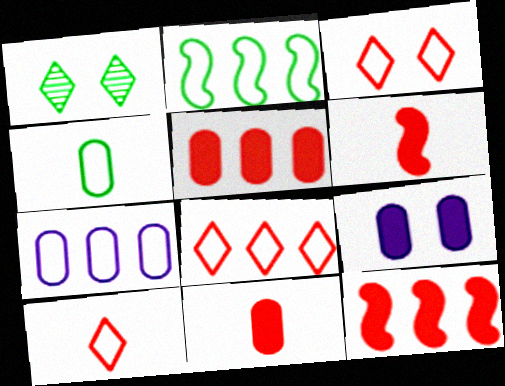[[1, 6, 7], 
[2, 7, 8], 
[3, 8, 10]]